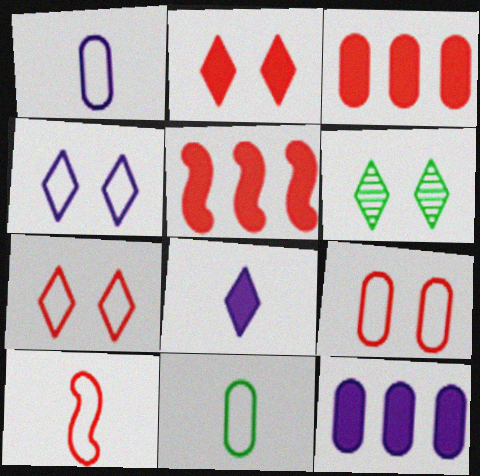[[1, 5, 6], 
[2, 4, 6], 
[6, 10, 12]]